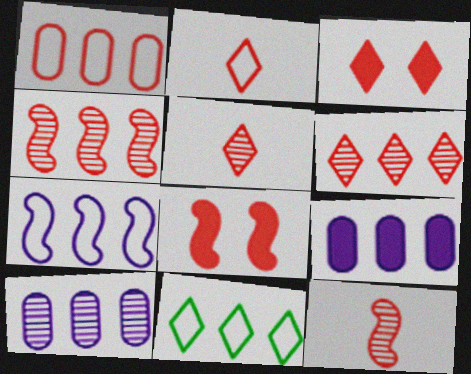[[1, 3, 12], 
[1, 5, 8], 
[1, 7, 11], 
[2, 3, 6], 
[4, 9, 11]]